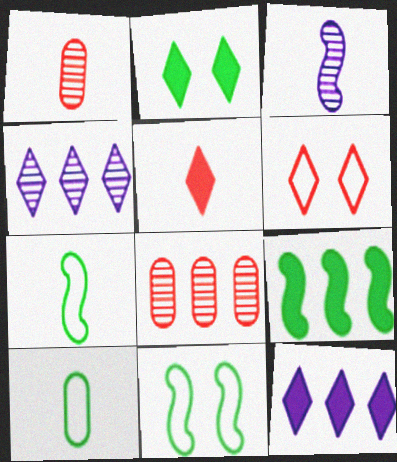[[1, 11, 12], 
[2, 5, 12], 
[3, 5, 10]]